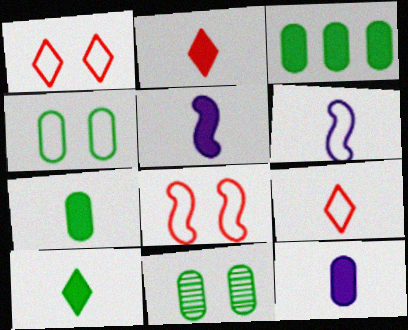[[2, 5, 7]]